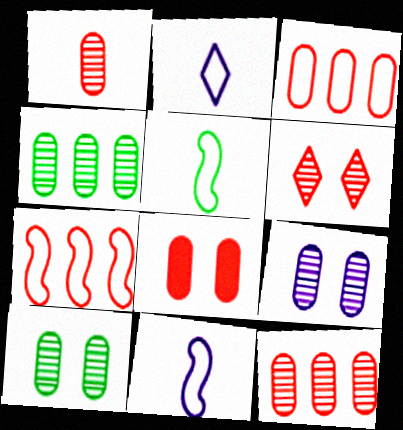[[1, 3, 8], 
[1, 4, 9]]